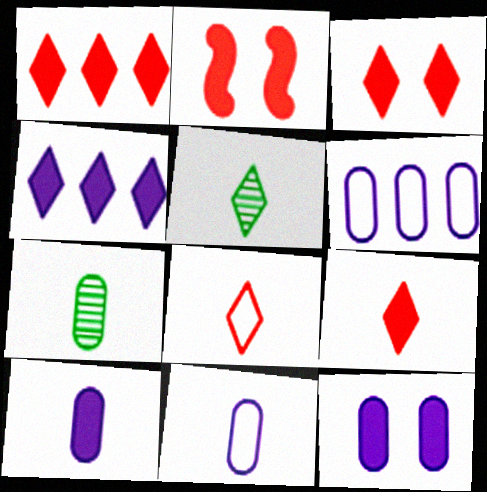[[1, 3, 9], 
[2, 5, 6]]